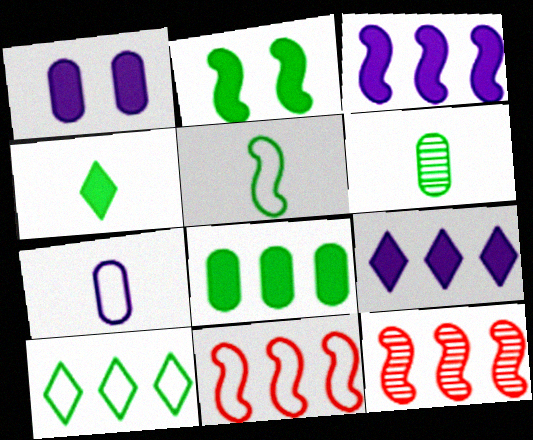[[2, 4, 8], 
[2, 6, 10], 
[4, 5, 6]]